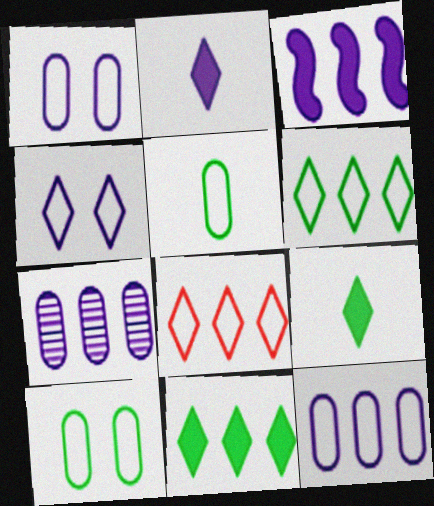[]